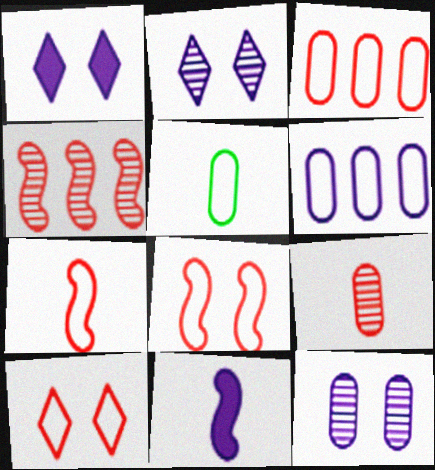[[1, 4, 5], 
[2, 6, 11], 
[3, 7, 10]]